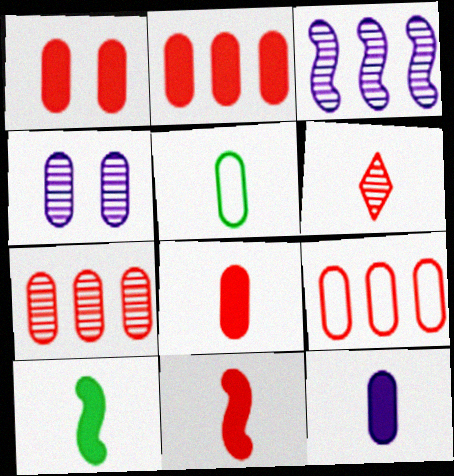[[1, 2, 8], 
[2, 4, 5], 
[2, 7, 9]]